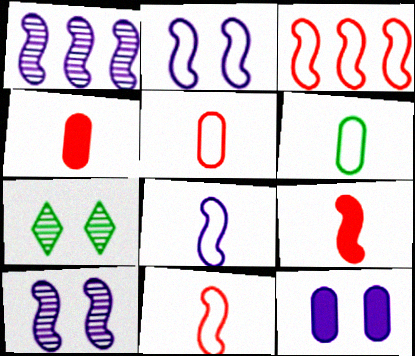[]